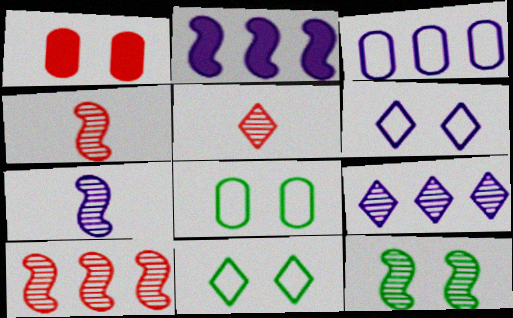[[1, 6, 12], 
[2, 3, 9], 
[2, 5, 8], 
[7, 10, 12]]